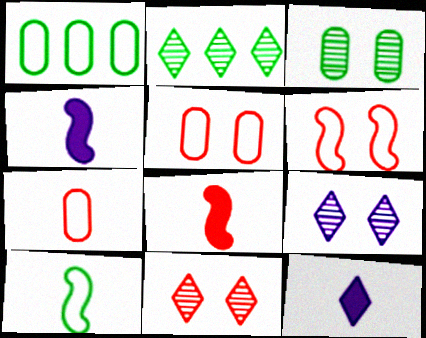[[1, 4, 11], 
[1, 8, 9], 
[2, 4, 5]]